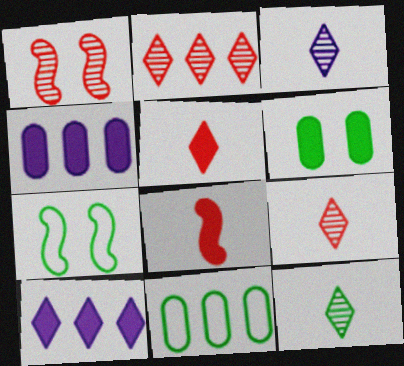[[3, 9, 12], 
[4, 7, 9], 
[6, 8, 10]]